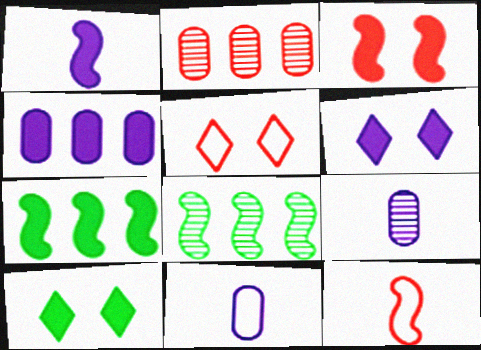[[1, 3, 7], 
[1, 4, 6], 
[5, 7, 9]]